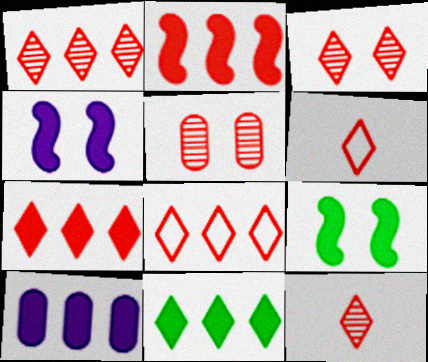[[1, 3, 12], 
[1, 7, 8], 
[2, 5, 6], 
[2, 10, 11], 
[3, 6, 7]]